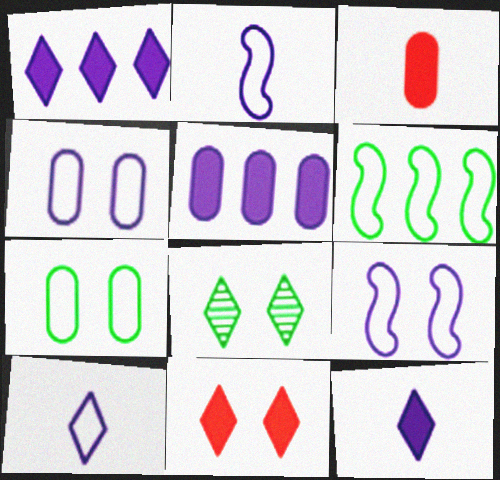[]